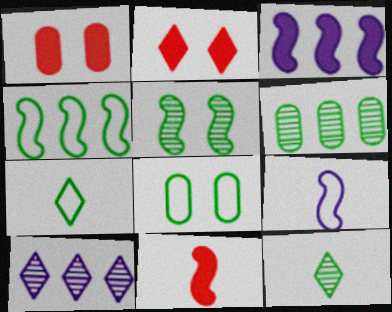[[2, 6, 9], 
[2, 7, 10], 
[4, 7, 8], 
[5, 6, 12], 
[8, 10, 11]]